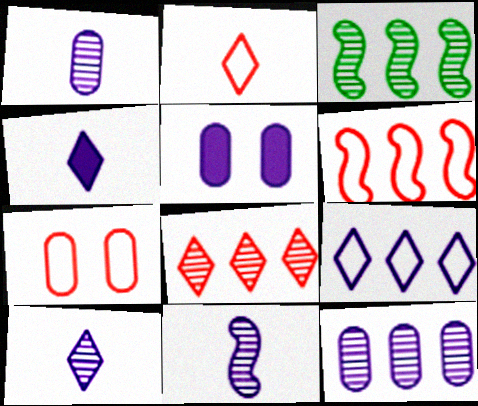[[1, 10, 11], 
[2, 3, 5], 
[2, 6, 7], 
[3, 4, 7], 
[3, 8, 12], 
[5, 9, 11]]